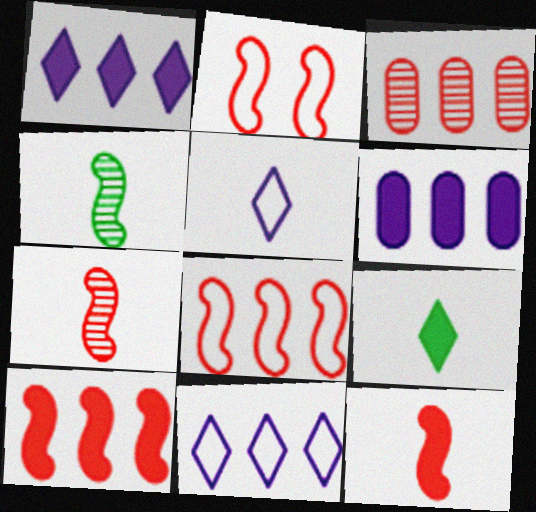[[2, 7, 10]]